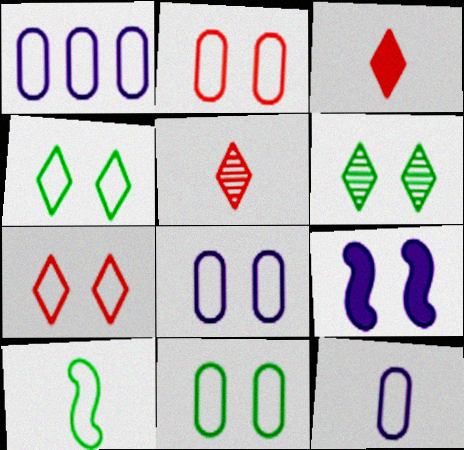[[1, 7, 10], 
[1, 8, 12], 
[2, 6, 9], 
[2, 8, 11]]